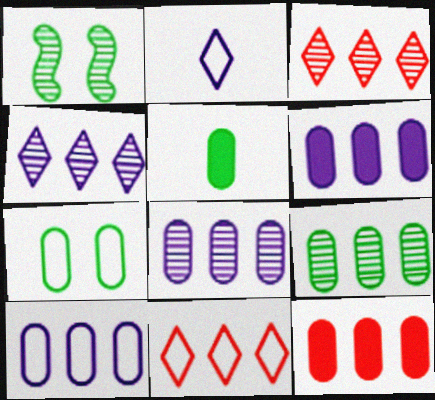[[1, 2, 12], 
[5, 7, 9], 
[6, 8, 10], 
[9, 10, 12]]